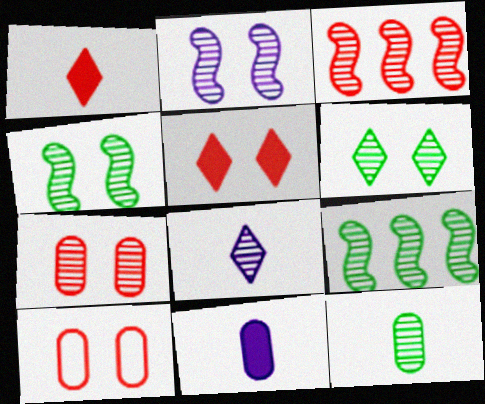[[1, 3, 10], 
[2, 6, 7], 
[6, 9, 12], 
[7, 8, 9]]